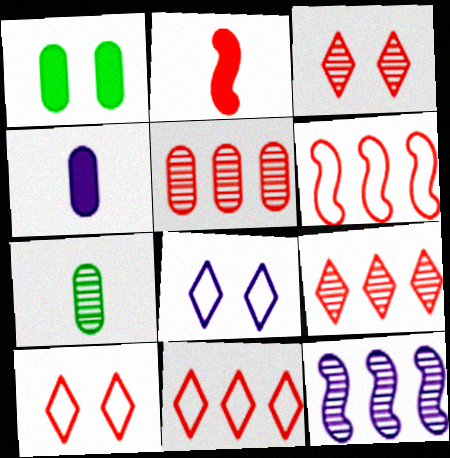[[2, 5, 10], 
[3, 7, 12], 
[4, 8, 12]]